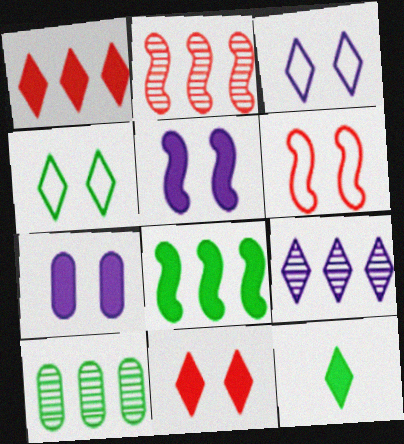[[2, 9, 10]]